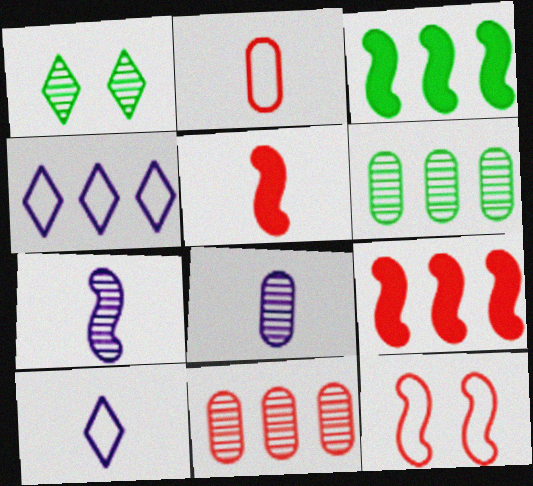[[1, 7, 11], 
[3, 4, 11], 
[3, 7, 12], 
[4, 6, 9]]